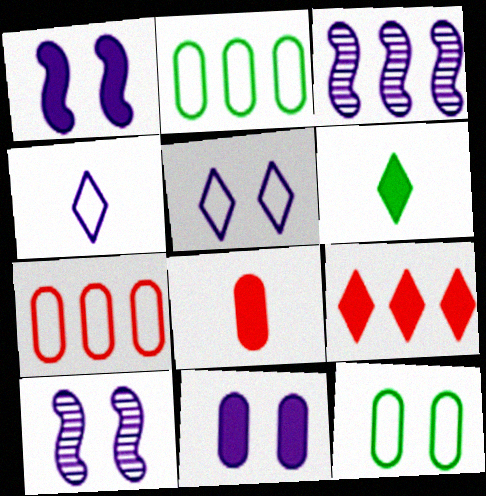[[2, 3, 9], 
[3, 4, 11], 
[5, 10, 11], 
[6, 7, 10]]